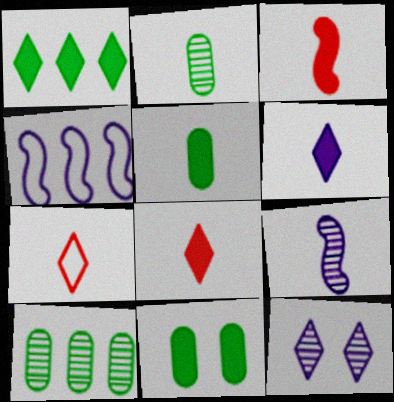[[1, 7, 12], 
[3, 5, 6], 
[5, 7, 9]]